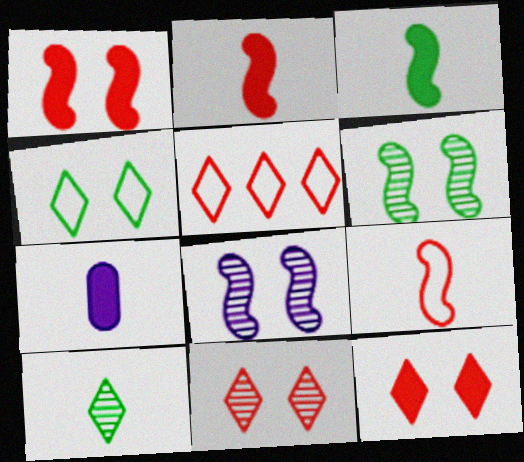[[5, 6, 7], 
[7, 9, 10]]